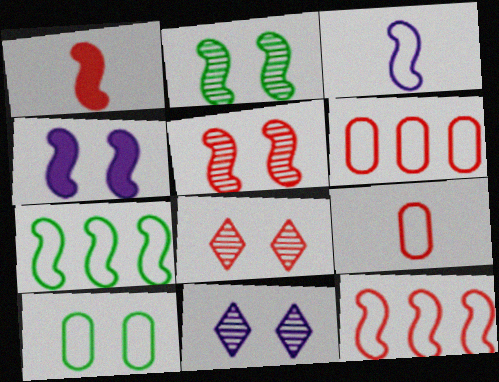[[1, 5, 12], 
[1, 6, 8], 
[4, 8, 10]]